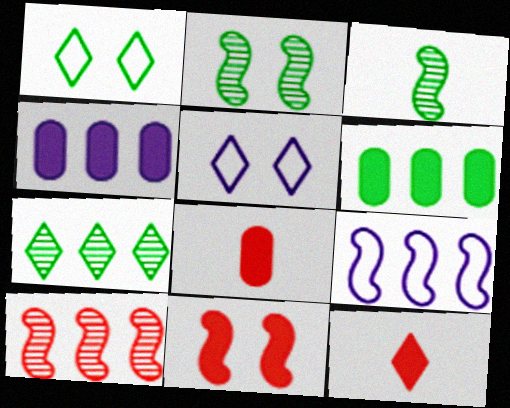[[1, 3, 6], 
[3, 9, 11], 
[5, 7, 12]]